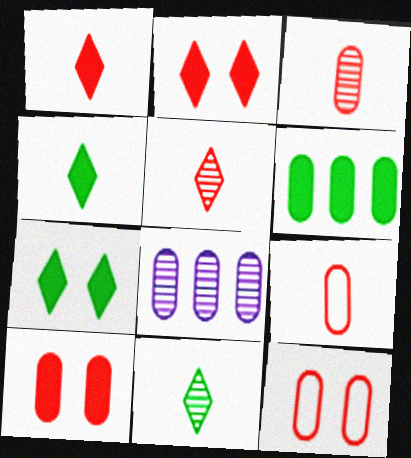[]